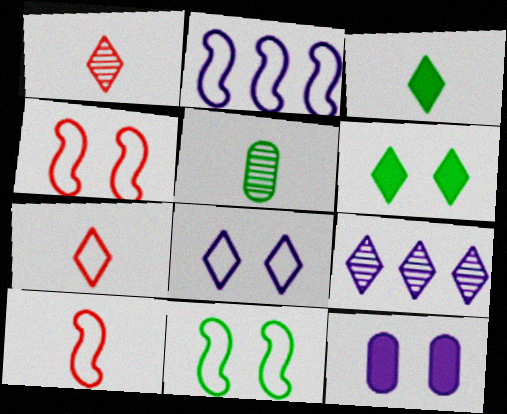[[2, 10, 11], 
[6, 7, 9]]